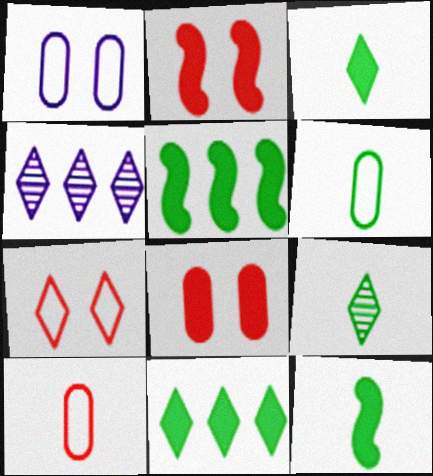[[2, 4, 6], 
[3, 4, 7], 
[6, 9, 12]]